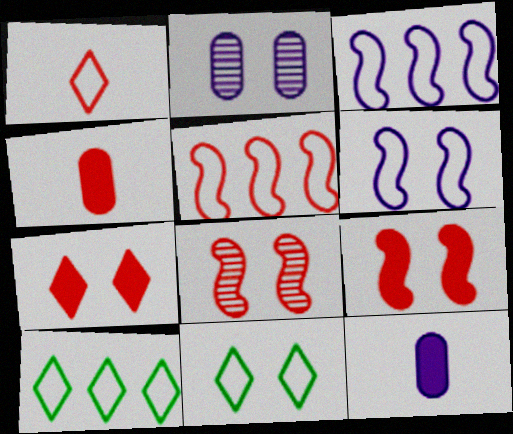[[2, 9, 11], 
[8, 10, 12]]